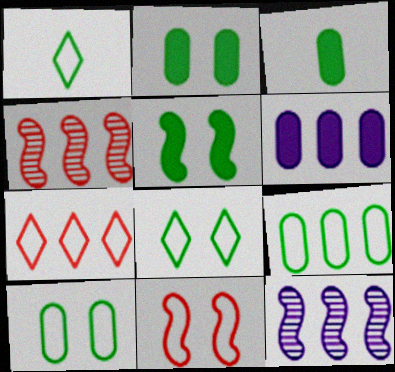[]